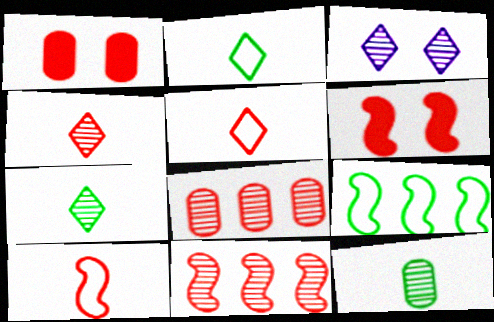[[1, 5, 11], 
[3, 11, 12], 
[5, 6, 8], 
[6, 10, 11]]